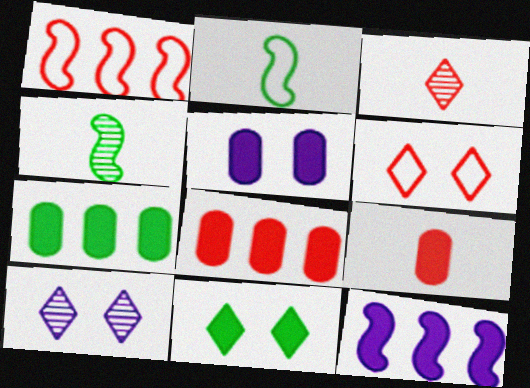[[2, 8, 10], 
[5, 7, 9], 
[6, 10, 11], 
[9, 11, 12]]